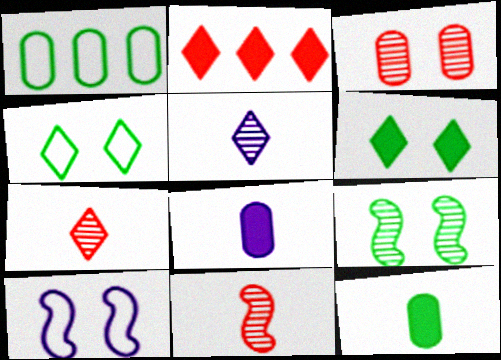[[1, 3, 8], 
[2, 4, 5], 
[3, 6, 10]]